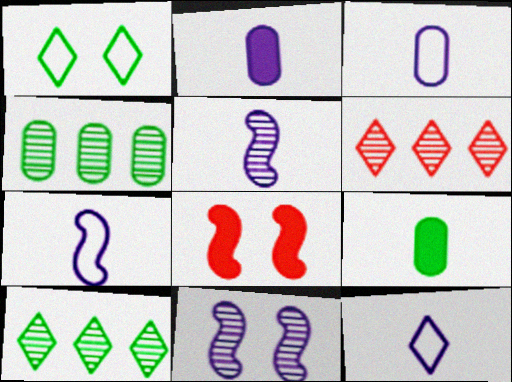[[2, 5, 12], 
[3, 7, 12], 
[3, 8, 10], 
[4, 8, 12]]